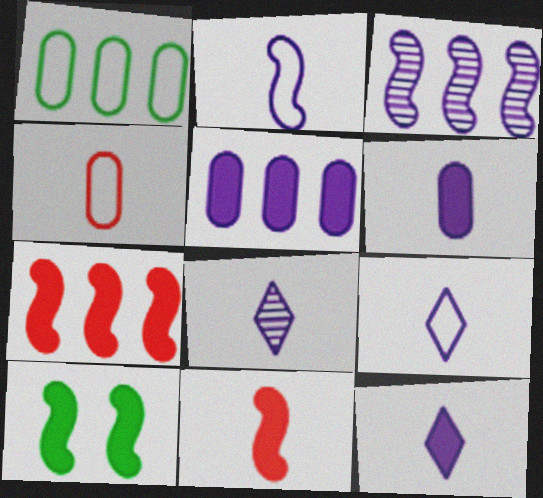[[2, 6, 8], 
[8, 9, 12]]